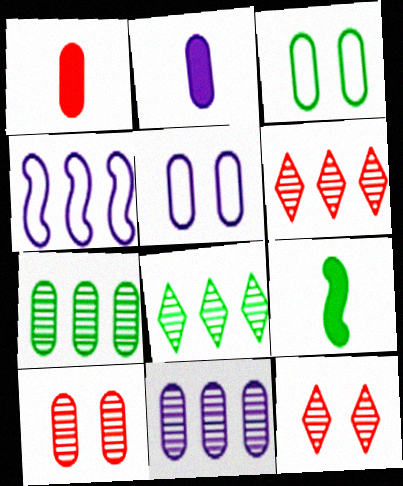[[1, 3, 11], 
[1, 5, 7], 
[2, 5, 11], 
[3, 8, 9], 
[5, 6, 9]]